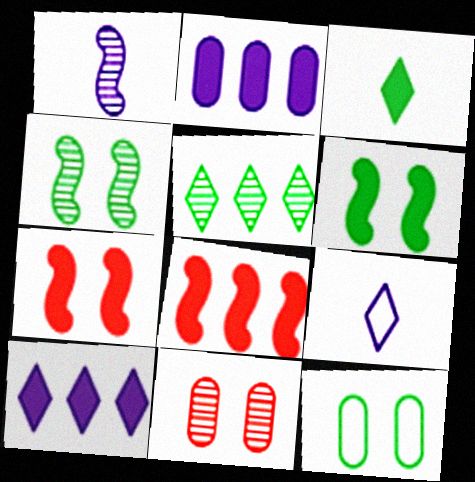[[1, 5, 11], 
[2, 3, 7]]